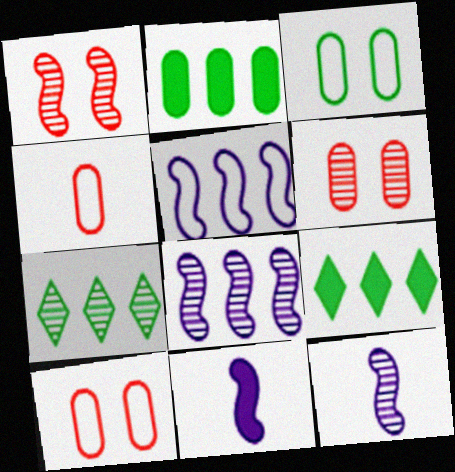[[6, 7, 12], 
[7, 10, 11], 
[9, 10, 12]]